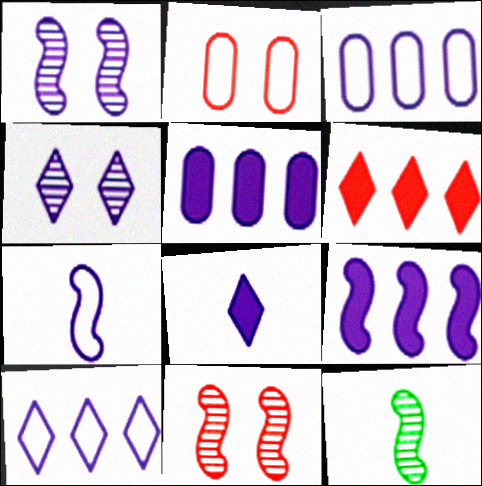[[1, 3, 8], 
[1, 7, 9], 
[4, 5, 7], 
[4, 8, 10]]